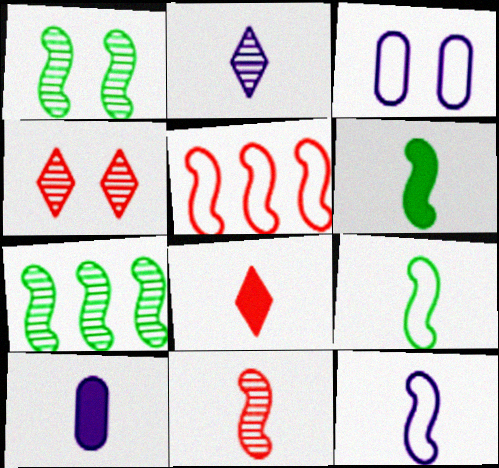[[2, 10, 12], 
[3, 7, 8], 
[6, 8, 10], 
[6, 11, 12]]